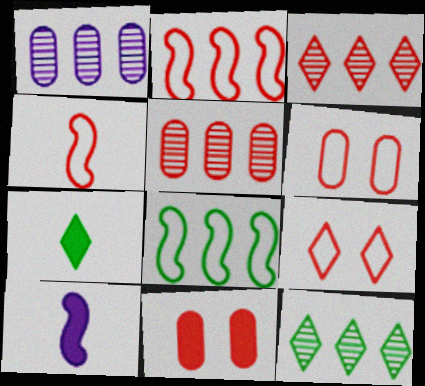[[3, 4, 11], 
[6, 10, 12]]